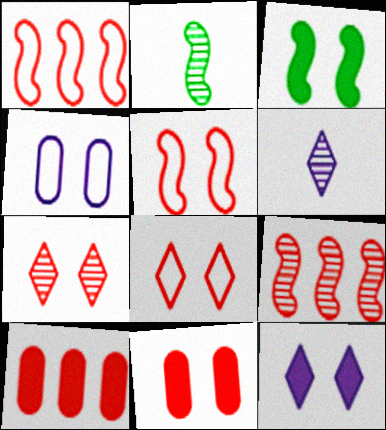[[3, 4, 7], 
[3, 11, 12], 
[5, 7, 11]]